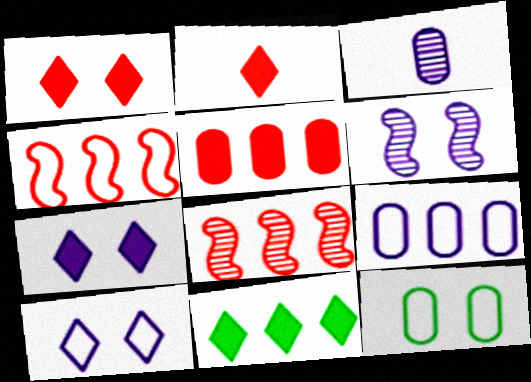[[1, 6, 12], 
[2, 7, 11], 
[3, 5, 12], 
[8, 9, 11]]